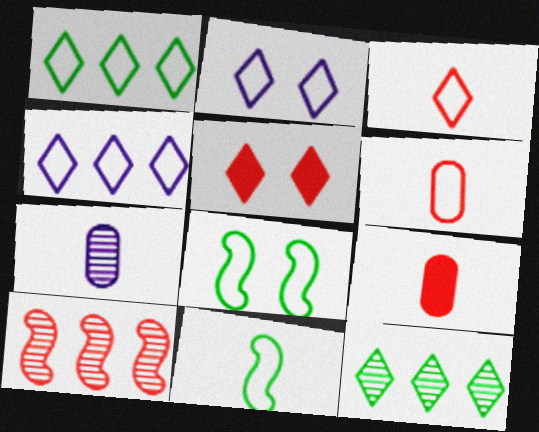[[1, 2, 3], 
[4, 6, 8], 
[5, 6, 10]]